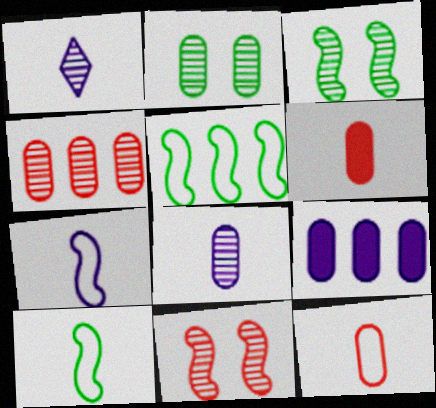[[1, 3, 4], 
[1, 6, 10], 
[2, 4, 8], 
[2, 9, 12]]